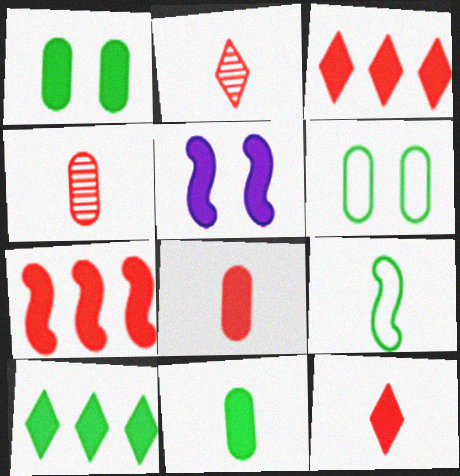[[3, 5, 11], 
[5, 8, 10]]